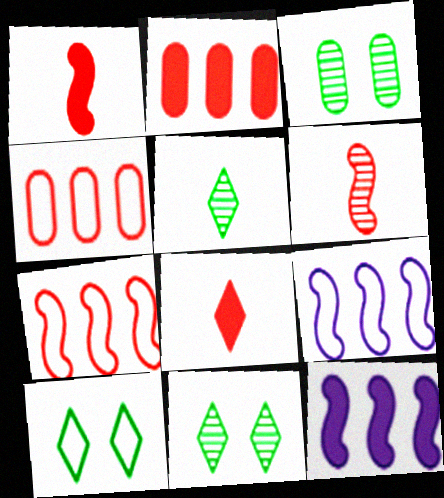[[3, 8, 9]]